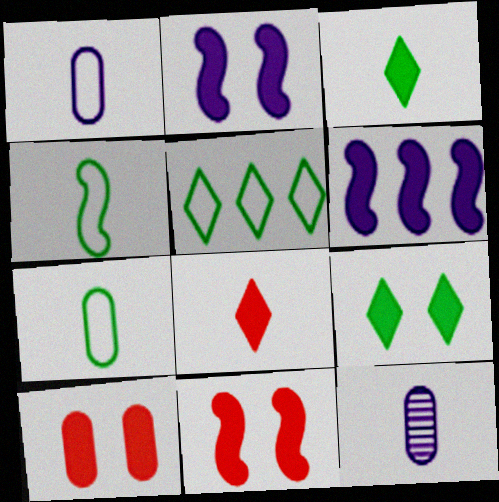[[2, 9, 10], 
[3, 6, 10], 
[4, 8, 12], 
[5, 11, 12]]